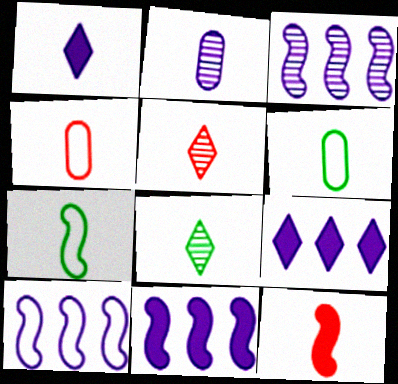[[3, 10, 11], 
[4, 5, 12]]